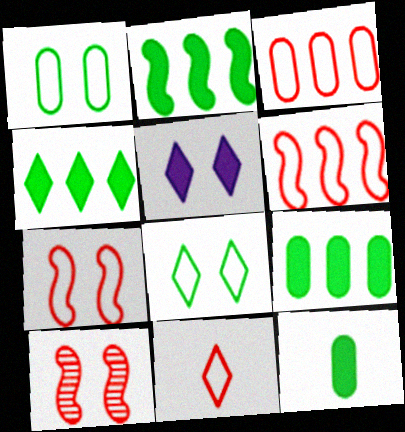[[1, 5, 10], 
[2, 4, 9], 
[3, 7, 11]]